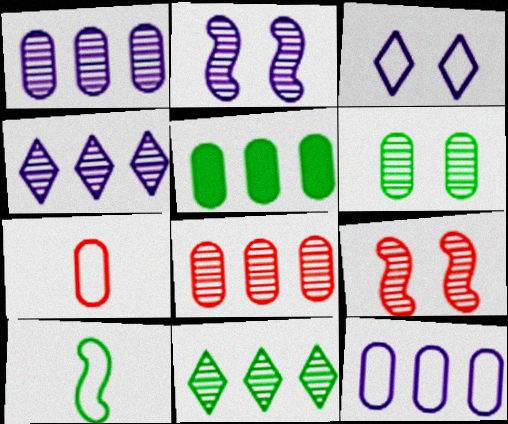[[5, 8, 12]]